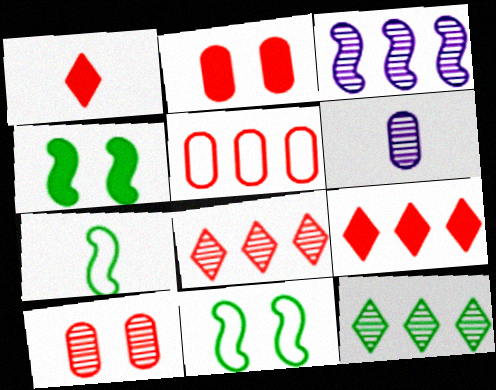[[1, 6, 7], 
[6, 9, 11]]